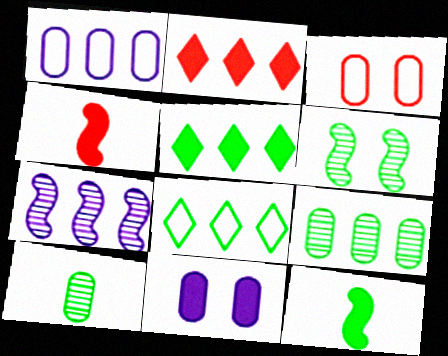[[2, 11, 12], 
[4, 5, 11]]